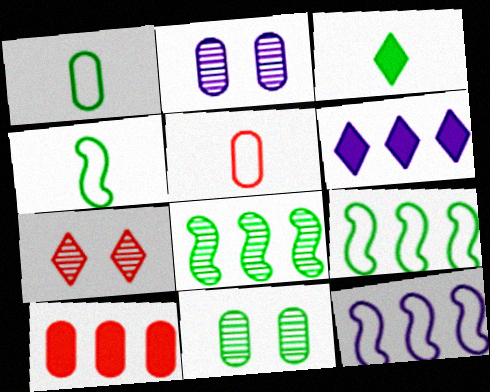[[1, 2, 10], 
[3, 9, 11]]